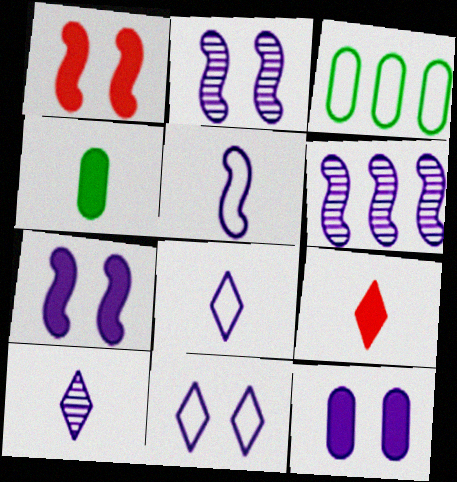[[1, 3, 10], 
[2, 3, 9], 
[2, 11, 12], 
[5, 6, 7], 
[6, 8, 12]]